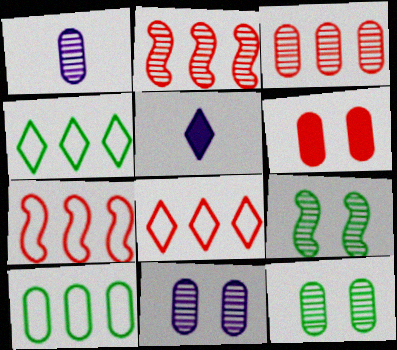[[1, 3, 12], 
[1, 6, 10], 
[5, 7, 12]]